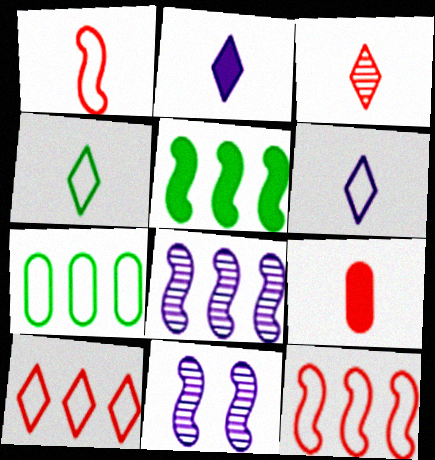[[1, 3, 9], 
[1, 5, 11], 
[2, 3, 4], 
[5, 8, 12]]